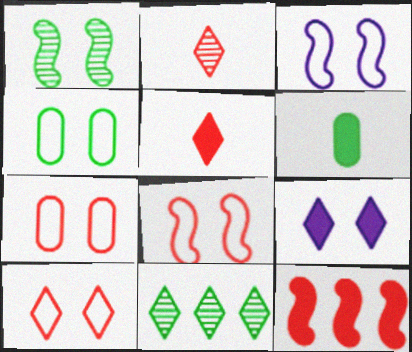[[1, 7, 9], 
[2, 7, 12], 
[3, 4, 10], 
[6, 9, 12], 
[7, 8, 10]]